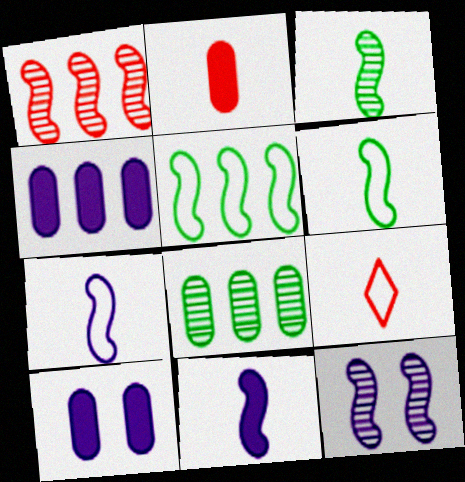[[1, 3, 12]]